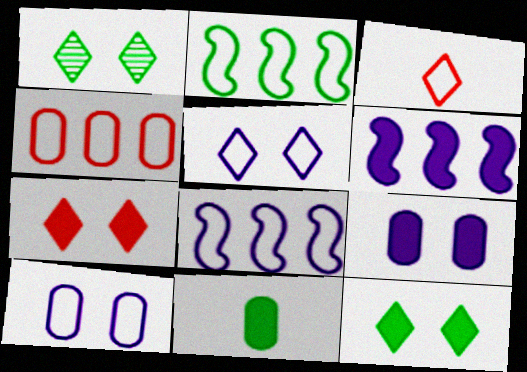[[1, 2, 11], 
[1, 5, 7], 
[2, 3, 10], 
[6, 7, 11]]